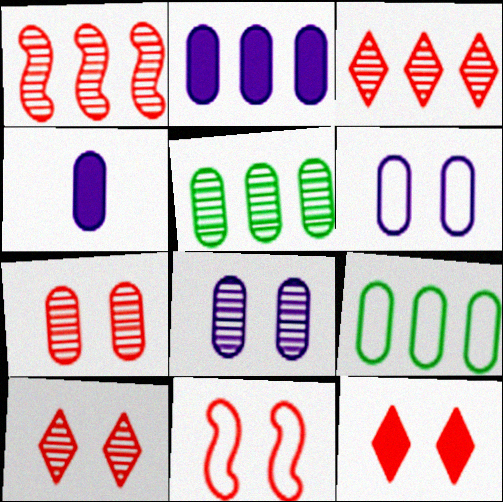[[4, 7, 9], 
[7, 11, 12]]